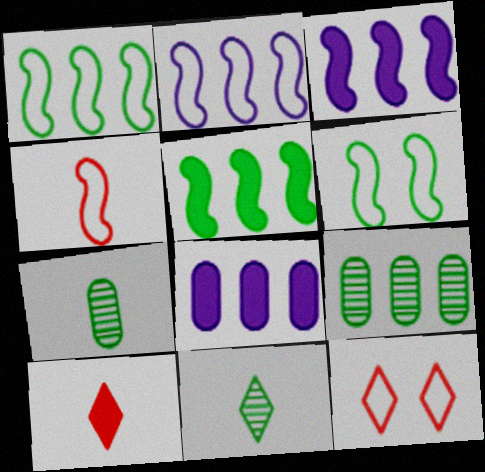[[2, 4, 6], 
[3, 7, 12]]